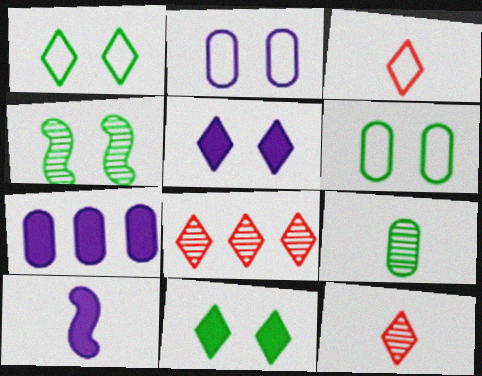[[3, 4, 7], 
[3, 9, 10], 
[4, 6, 11], 
[5, 7, 10], 
[6, 8, 10]]